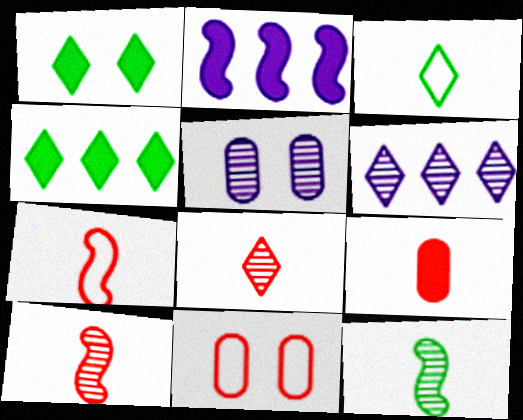[[1, 2, 9], 
[4, 5, 7], 
[7, 8, 9]]